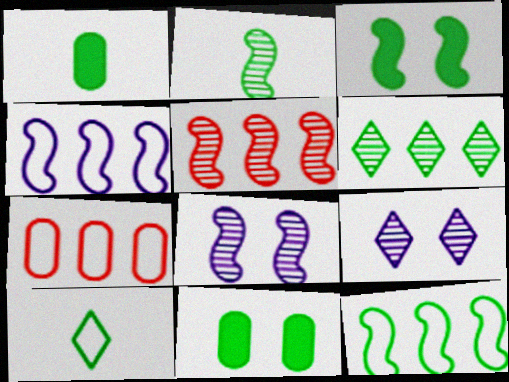[[1, 2, 10], 
[2, 3, 12], 
[2, 5, 8]]